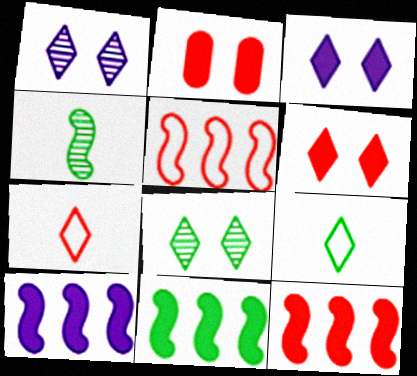[[10, 11, 12]]